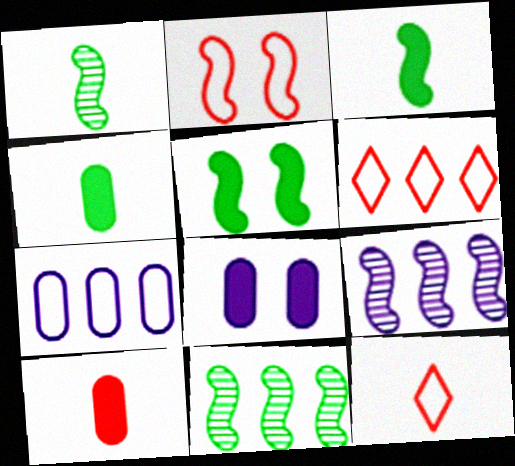[[1, 6, 8], 
[2, 3, 9], 
[8, 11, 12]]